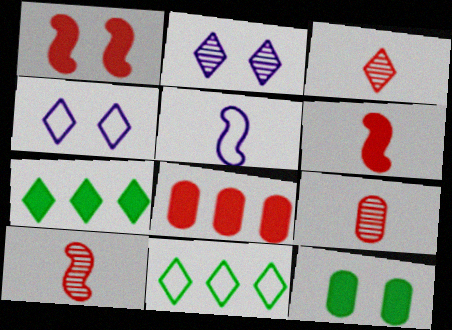[[3, 4, 7], 
[3, 9, 10]]